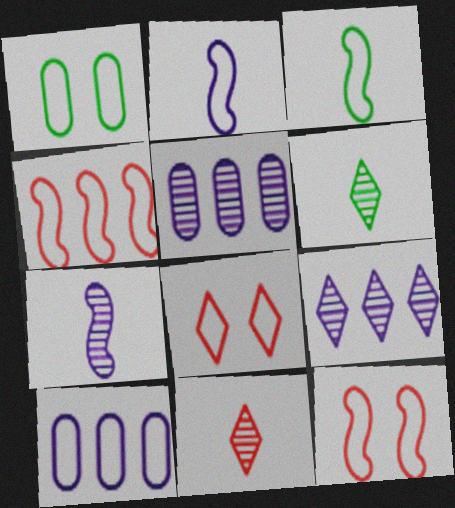[[3, 8, 10]]